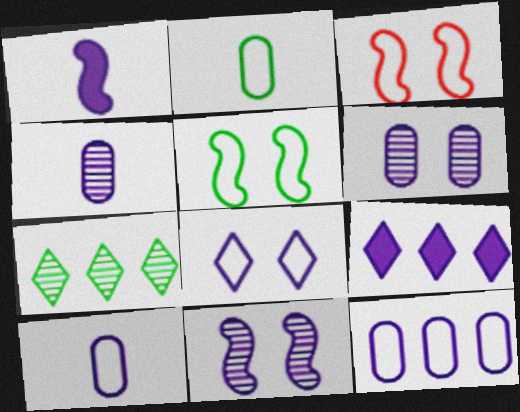[[9, 10, 11]]